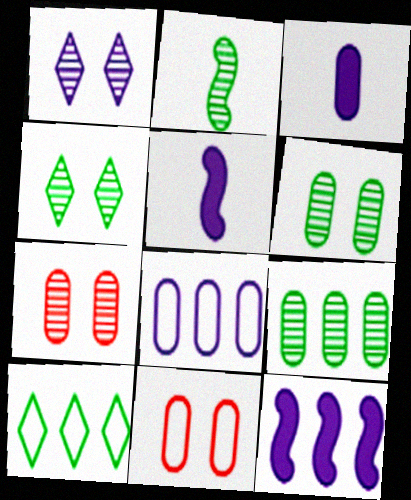[[1, 5, 8], 
[2, 4, 9], 
[3, 9, 11], 
[5, 7, 10]]